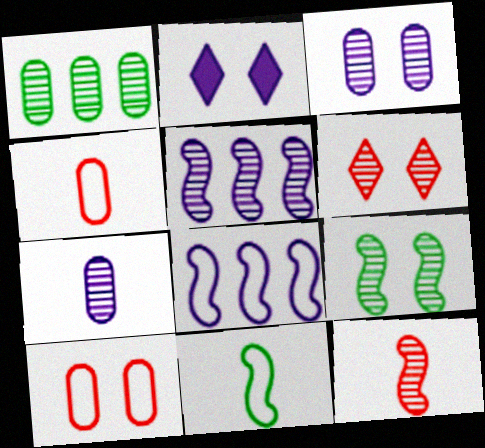[[2, 7, 8], 
[2, 9, 10], 
[3, 6, 9], 
[5, 9, 12]]